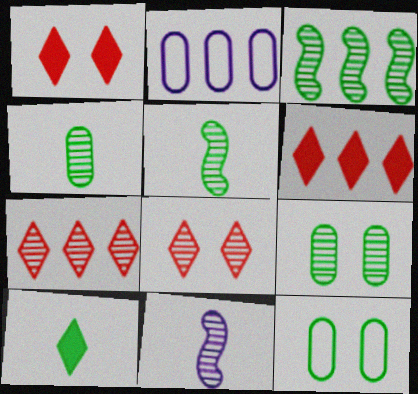[[1, 2, 5], 
[2, 3, 6], 
[3, 10, 12], 
[6, 11, 12], 
[7, 9, 11]]